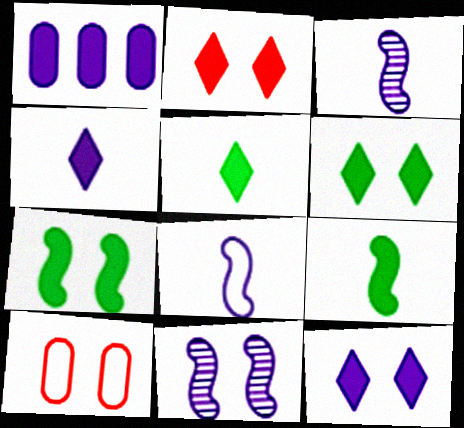[[1, 2, 9], 
[2, 6, 12], 
[6, 10, 11]]